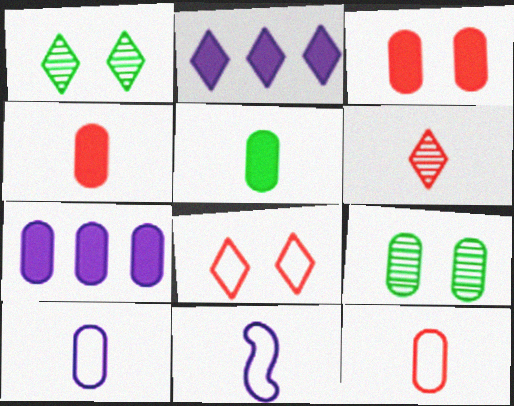[[3, 5, 7], 
[5, 6, 11], 
[7, 9, 12]]